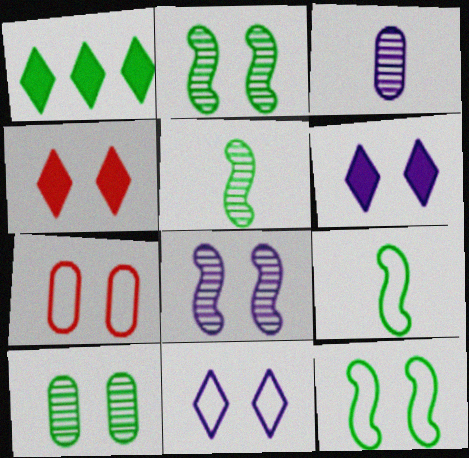[[1, 9, 10], 
[2, 6, 7], 
[7, 11, 12]]